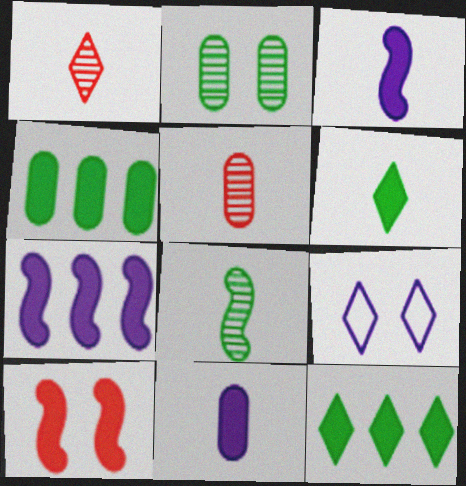[[1, 9, 12], 
[2, 9, 10], 
[10, 11, 12]]